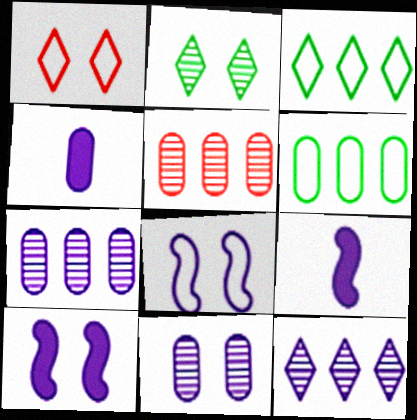[[4, 8, 12]]